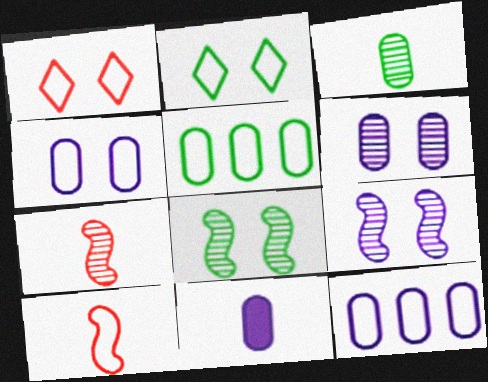[[2, 10, 12], 
[6, 11, 12]]